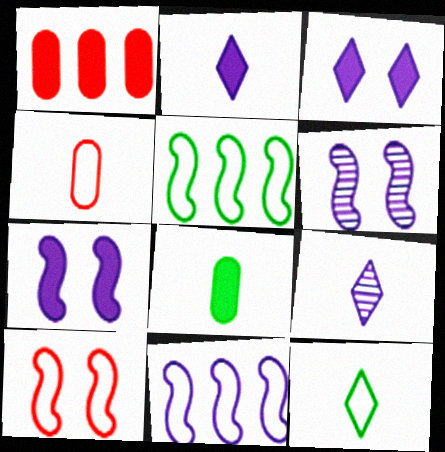[[1, 6, 12]]